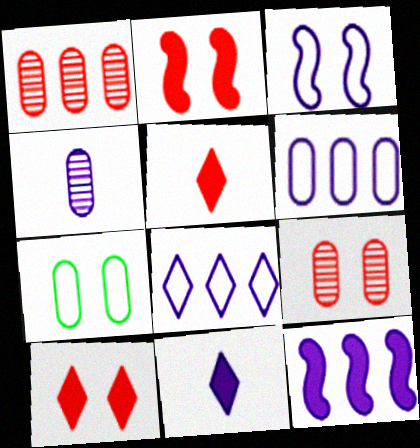[]